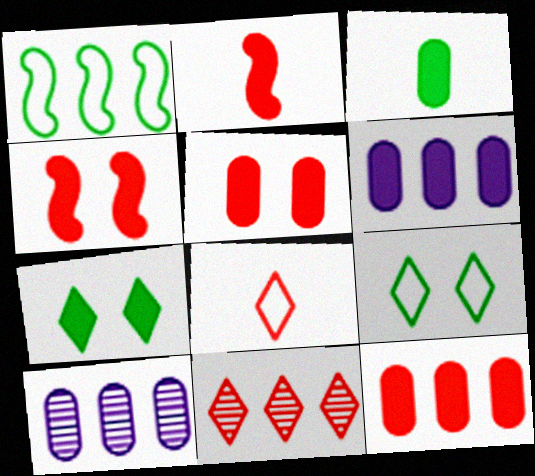[[1, 6, 11], 
[2, 6, 7], 
[2, 9, 10], 
[3, 5, 6]]